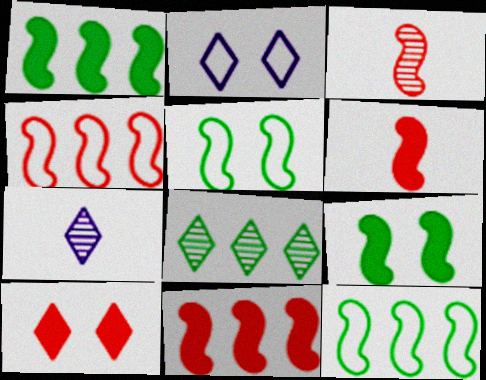[]